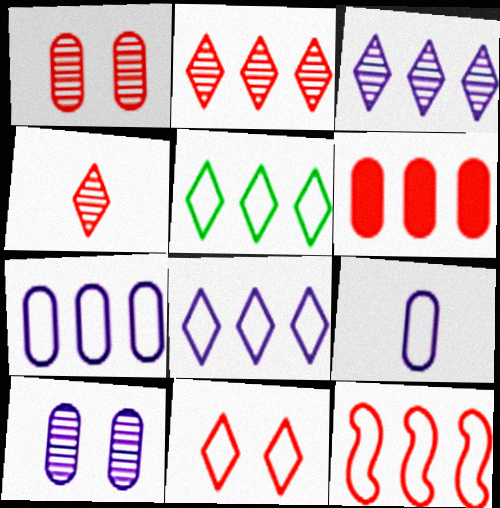[[2, 6, 12], 
[5, 7, 12]]